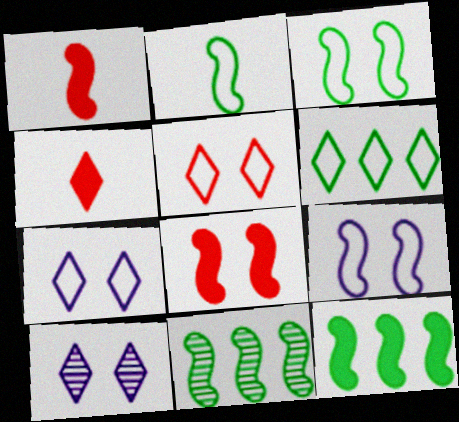[[1, 9, 11], 
[4, 6, 10]]